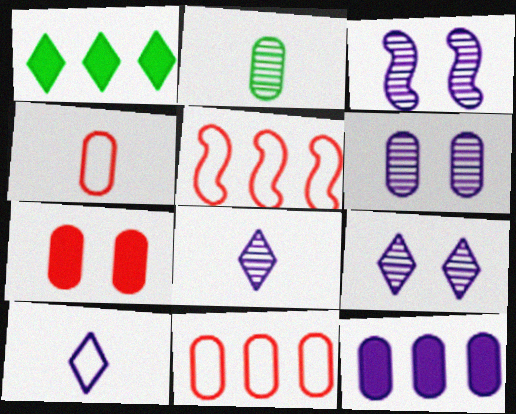[[1, 3, 4], 
[3, 6, 9], 
[3, 10, 12]]